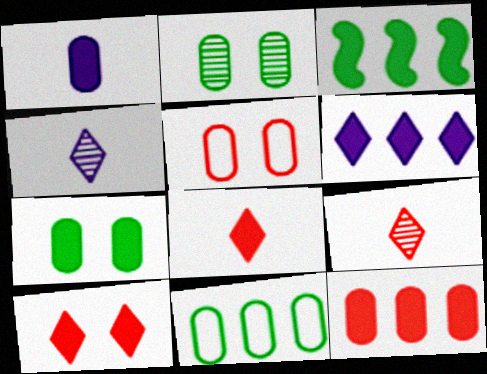[[1, 3, 10], 
[1, 7, 12], 
[3, 4, 5], 
[3, 6, 12]]